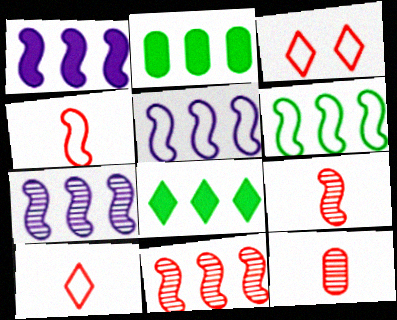[[1, 5, 7], 
[1, 6, 11]]